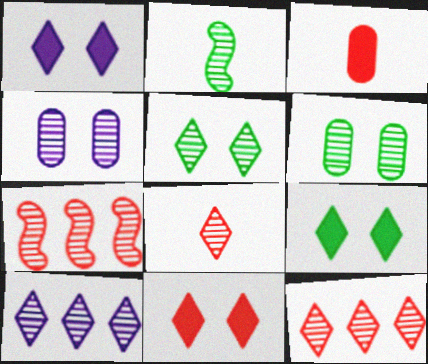[[1, 9, 11], 
[2, 4, 12], 
[5, 8, 10]]